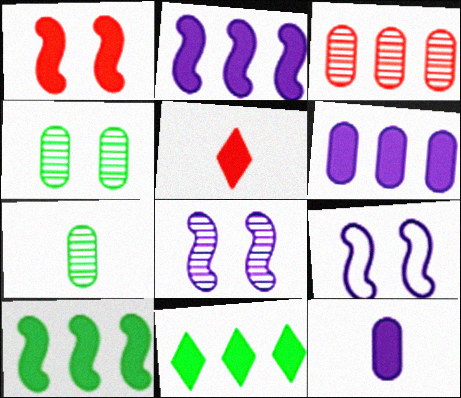[[1, 11, 12]]